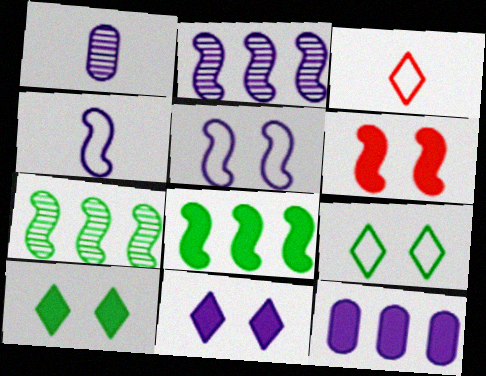[[4, 6, 7]]